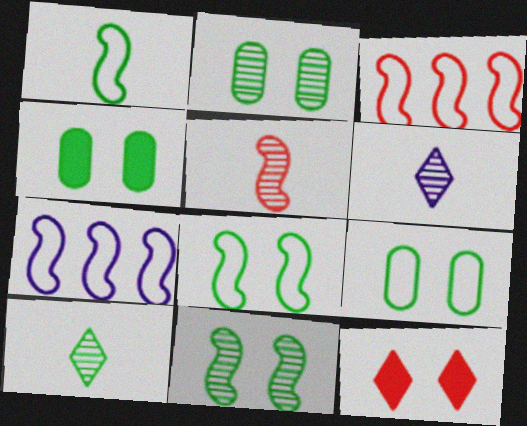[[2, 4, 9], 
[3, 4, 6]]